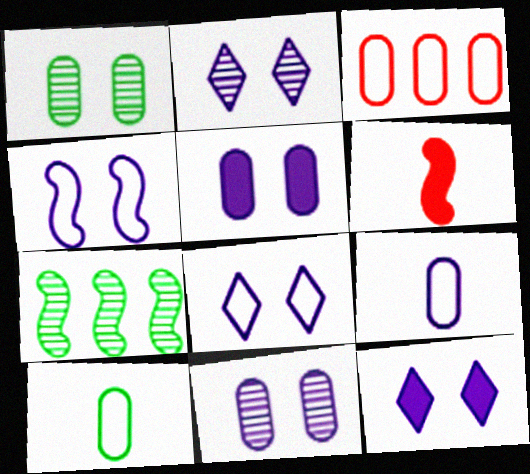[[2, 4, 5], 
[2, 8, 12], 
[4, 6, 7], 
[4, 11, 12]]